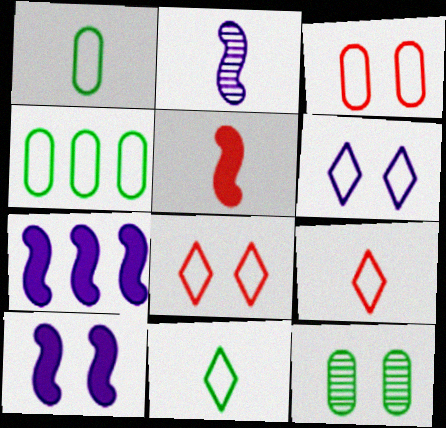[[7, 9, 12], 
[8, 10, 12]]